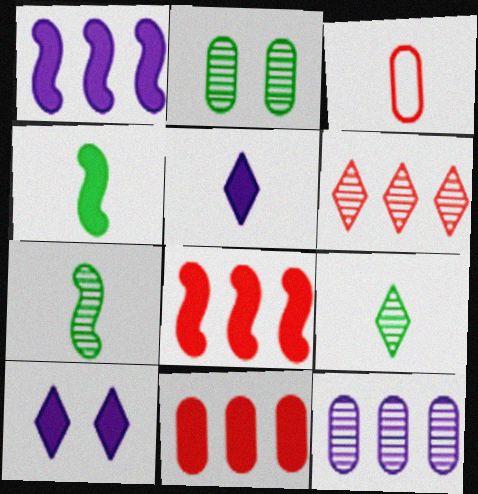[[3, 5, 7], 
[4, 10, 11]]